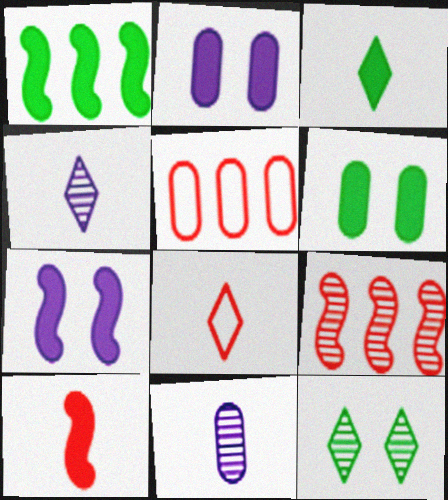[[1, 3, 6], 
[1, 7, 10], 
[3, 4, 8], 
[5, 6, 11], 
[9, 11, 12]]